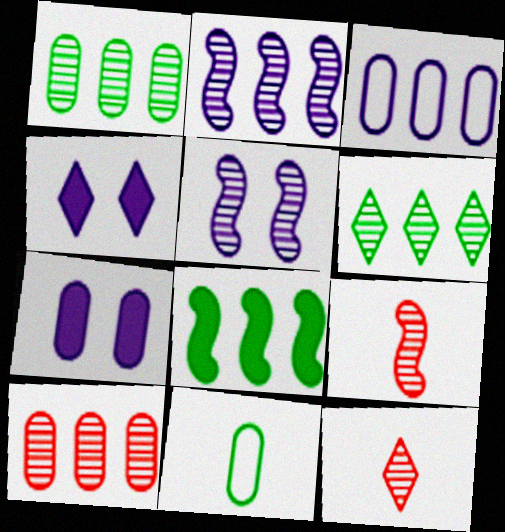[[1, 5, 12], 
[2, 6, 10], 
[7, 10, 11]]